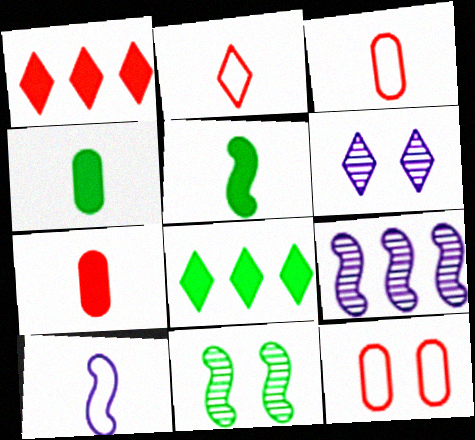[[2, 6, 8]]